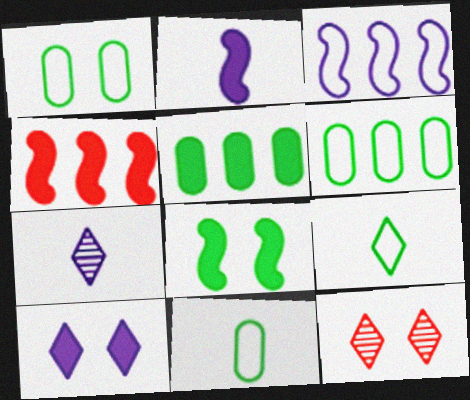[[1, 4, 7], 
[1, 6, 11], 
[2, 4, 8], 
[2, 6, 12]]